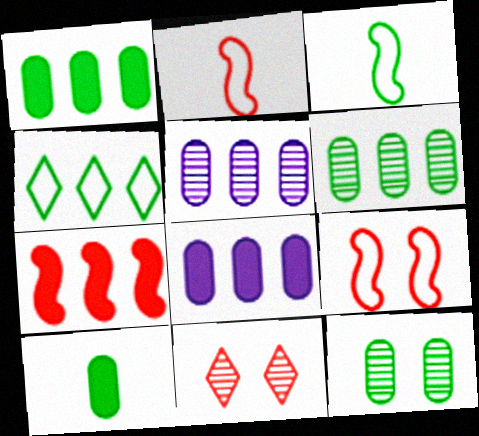[[3, 8, 11], 
[4, 5, 7]]